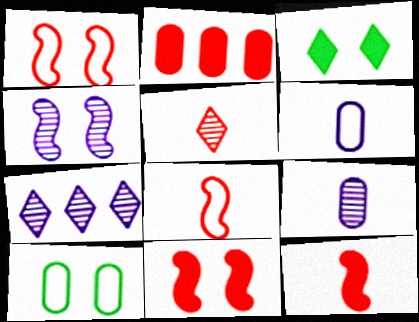[[1, 2, 5], 
[2, 9, 10], 
[4, 7, 9], 
[7, 10, 12]]